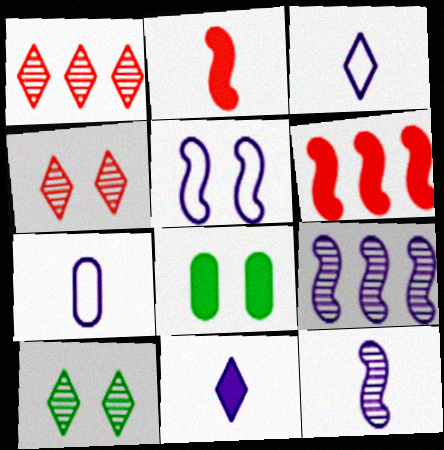[[4, 5, 8], 
[6, 7, 10], 
[6, 8, 11], 
[7, 11, 12]]